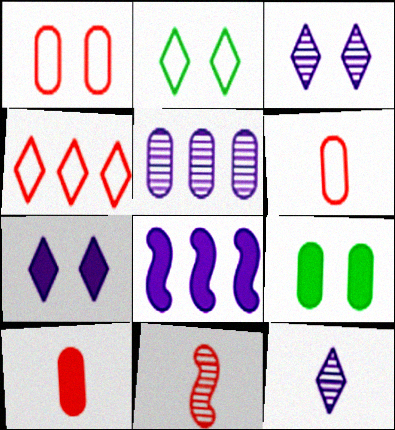[[5, 6, 9]]